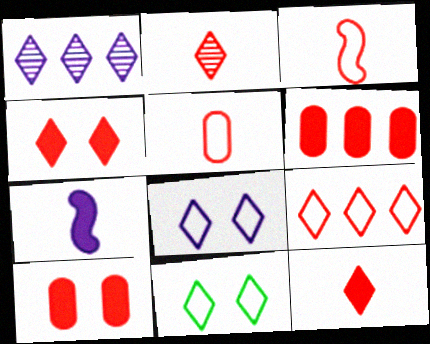[[1, 11, 12], 
[2, 4, 9]]